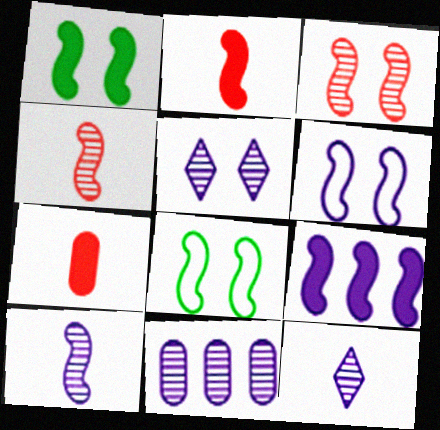[[1, 2, 9], 
[1, 3, 6], 
[4, 8, 9], 
[5, 10, 11], 
[6, 9, 10]]